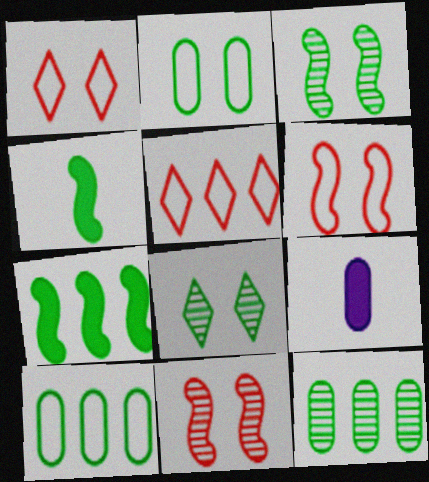[[3, 5, 9], 
[4, 8, 10]]